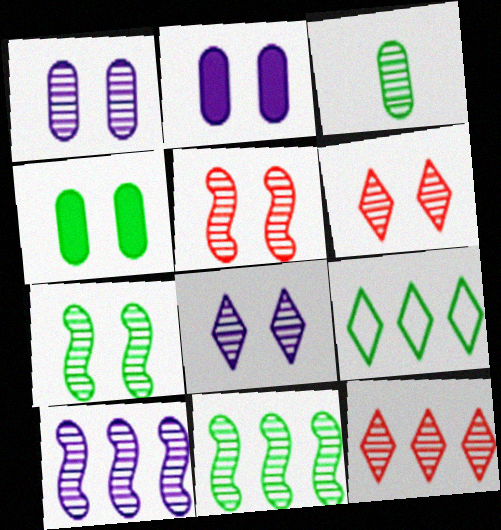[[1, 6, 7], 
[3, 6, 10]]